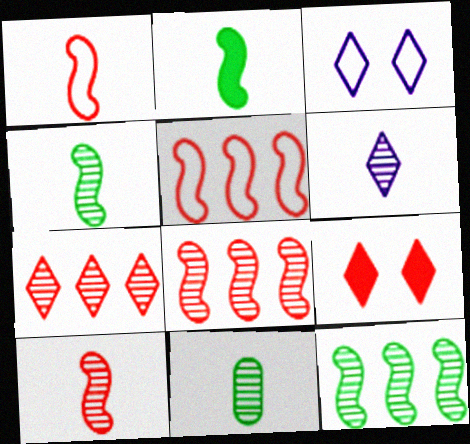[[6, 10, 11]]